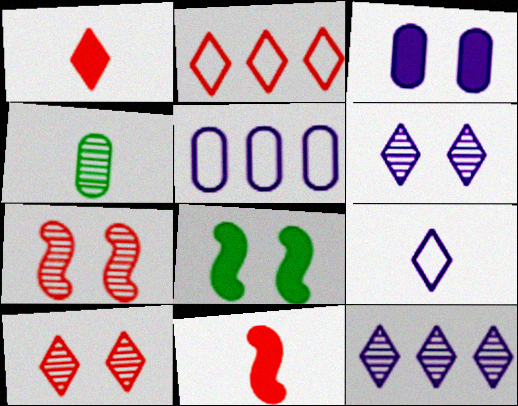[[1, 2, 10], 
[4, 7, 12], 
[4, 9, 11]]